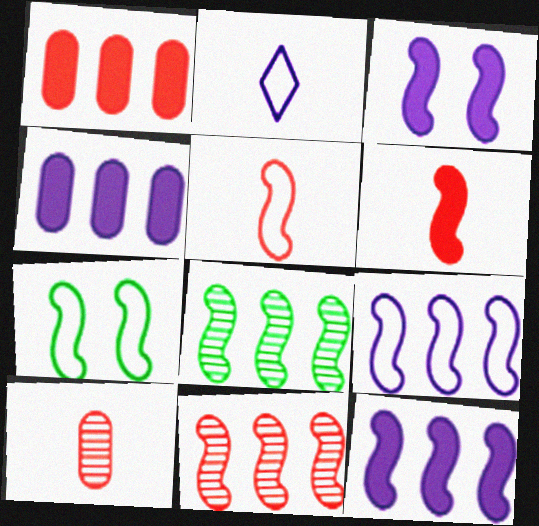[[3, 5, 8], 
[5, 7, 9]]